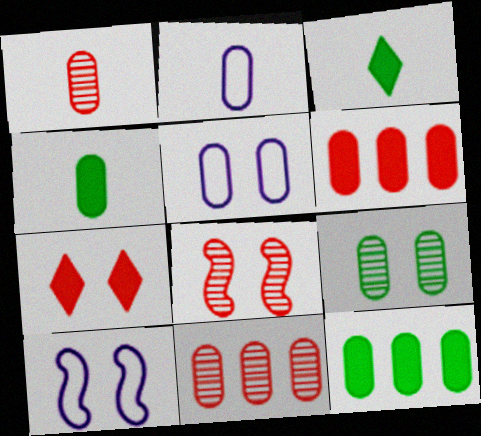[[1, 2, 4], 
[1, 5, 12], 
[2, 6, 9], 
[3, 10, 11], 
[4, 5, 11], 
[7, 9, 10]]